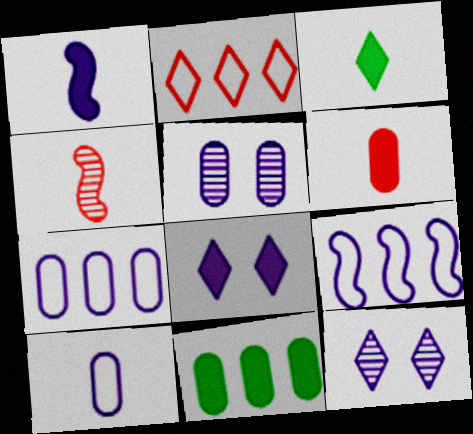[[1, 3, 6], 
[1, 7, 12], 
[2, 3, 12], 
[3, 4, 10]]